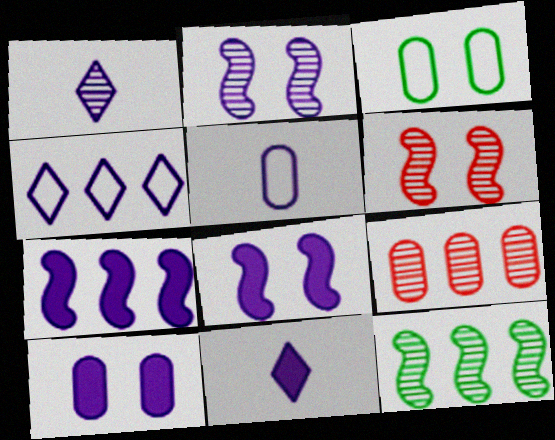[[7, 10, 11]]